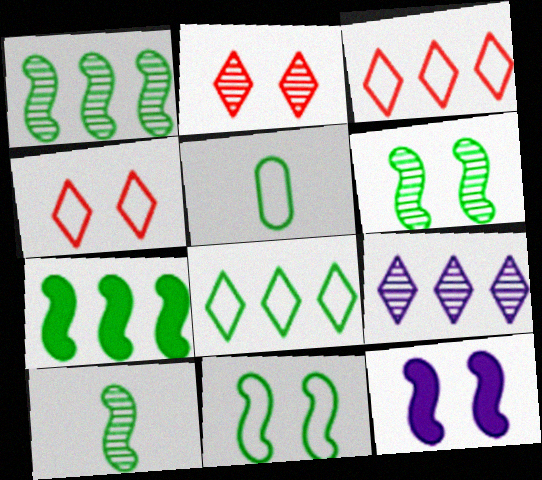[[1, 6, 10], 
[5, 8, 11], 
[7, 10, 11]]